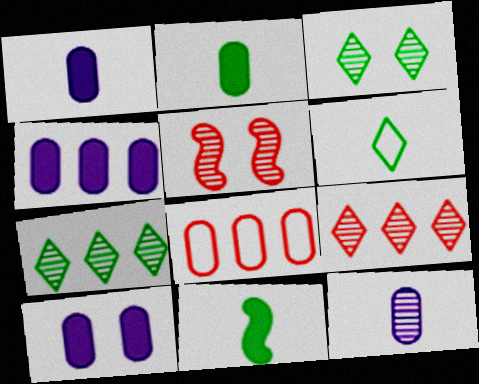[[1, 4, 10], 
[4, 5, 6], 
[5, 7, 12]]